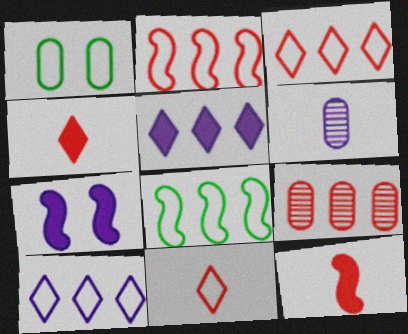[[5, 8, 9], 
[6, 7, 10]]